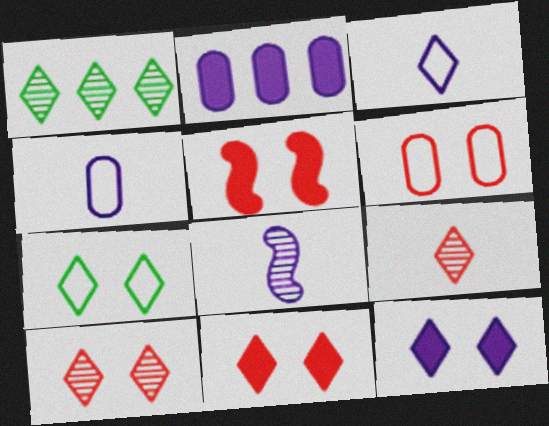[[1, 3, 11], 
[1, 4, 5], 
[5, 6, 10], 
[7, 10, 12]]